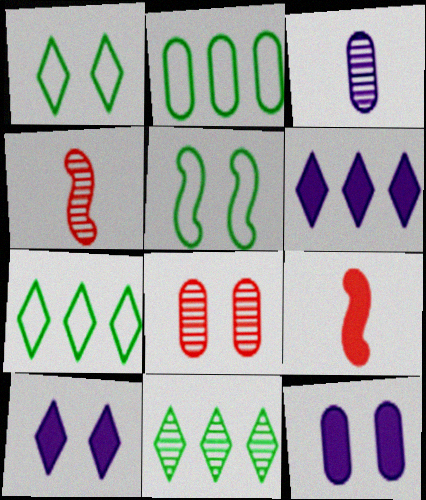[[2, 4, 10], 
[4, 7, 12], 
[5, 8, 10]]